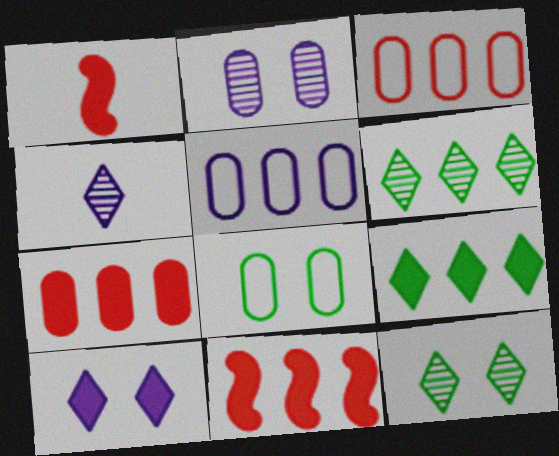[[1, 5, 12], 
[4, 8, 11], 
[5, 6, 11]]